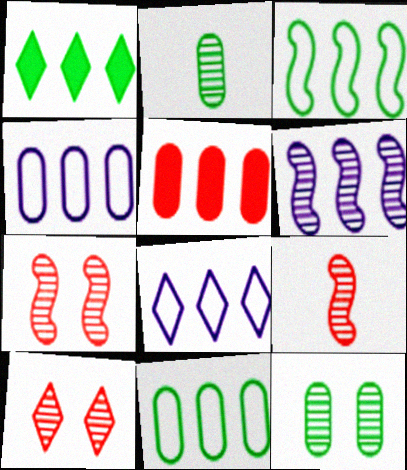[[2, 6, 10]]